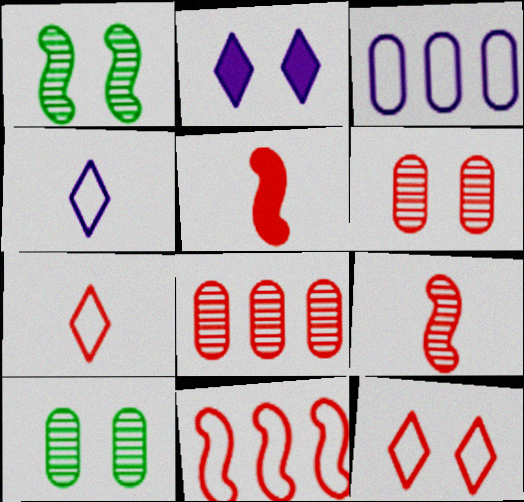[[5, 8, 12]]